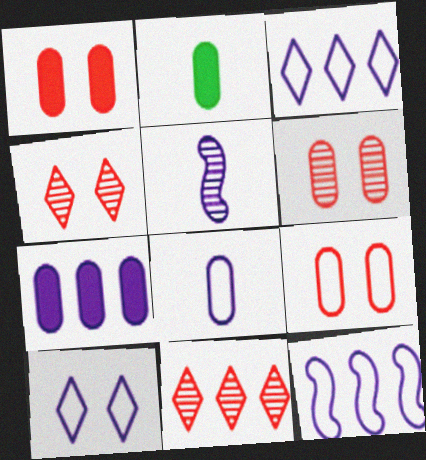[[1, 2, 7], 
[1, 6, 9], 
[2, 4, 12], 
[5, 7, 10], 
[8, 10, 12]]